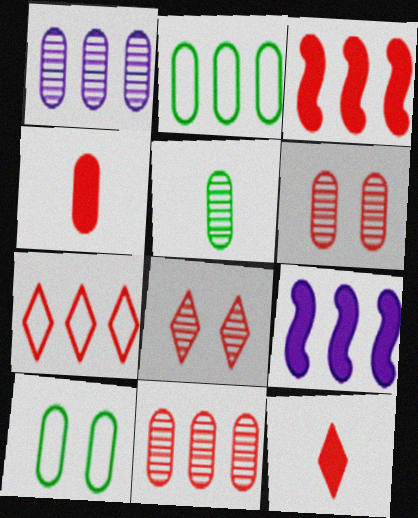[[1, 4, 10], 
[1, 5, 6], 
[3, 7, 11], 
[7, 8, 12]]